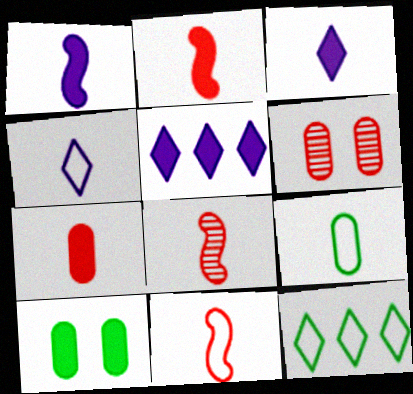[[1, 6, 12], 
[2, 5, 10], 
[2, 8, 11], 
[3, 8, 9], 
[4, 9, 11]]